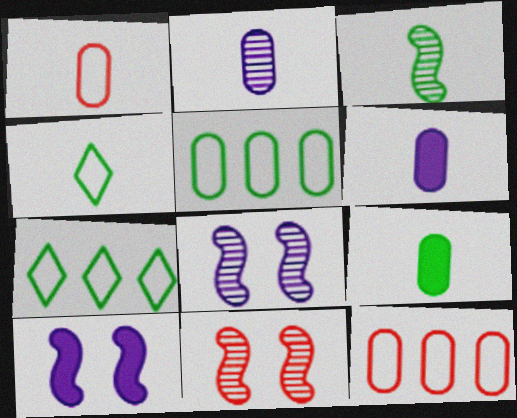[[1, 2, 9], 
[3, 4, 9], 
[6, 7, 11]]